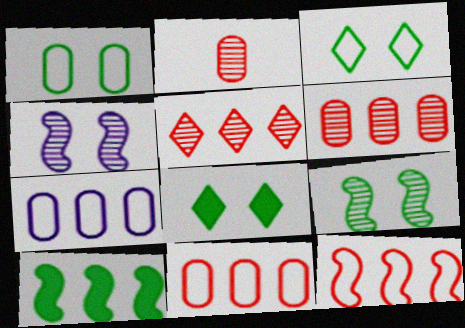[[1, 8, 9], 
[5, 7, 10]]